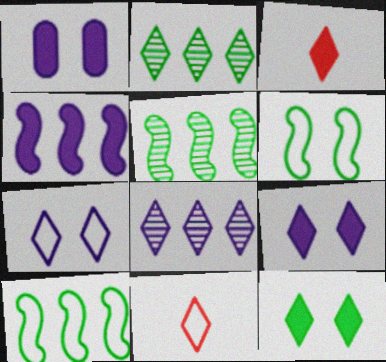[[1, 5, 11], 
[2, 3, 7], 
[2, 9, 11], 
[8, 11, 12]]